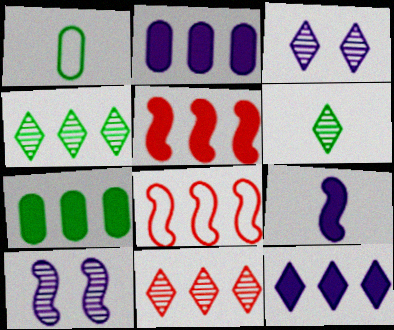[[1, 3, 5], 
[2, 4, 8], 
[3, 6, 11], 
[5, 7, 12]]